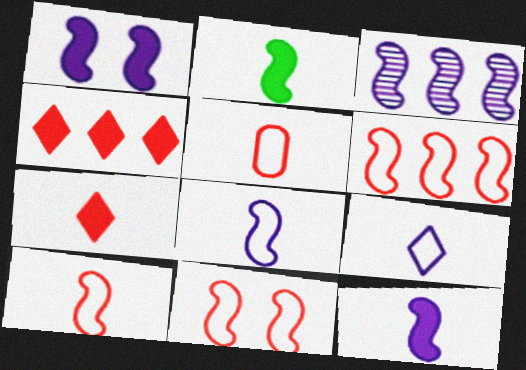[[1, 3, 8], 
[2, 3, 11], 
[6, 10, 11]]